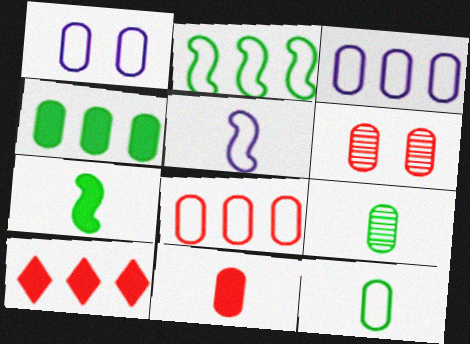[[1, 8, 12], 
[6, 8, 11]]